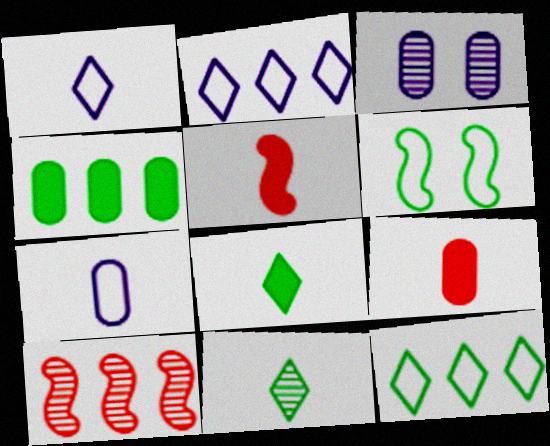[[2, 4, 10], 
[3, 5, 12], 
[3, 10, 11], 
[4, 6, 11], 
[5, 7, 11]]